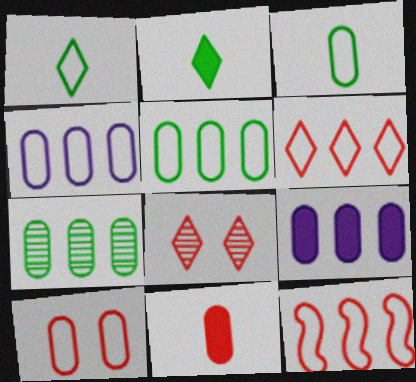[[3, 4, 10], 
[8, 11, 12]]